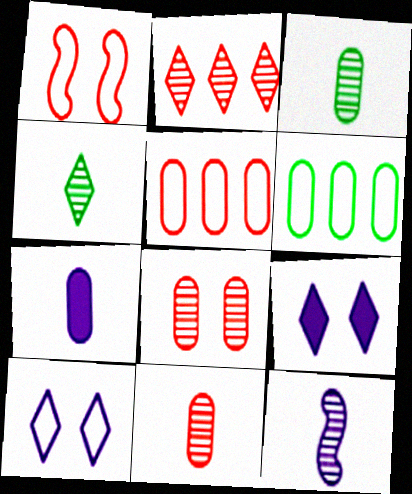[[4, 11, 12], 
[6, 7, 8]]